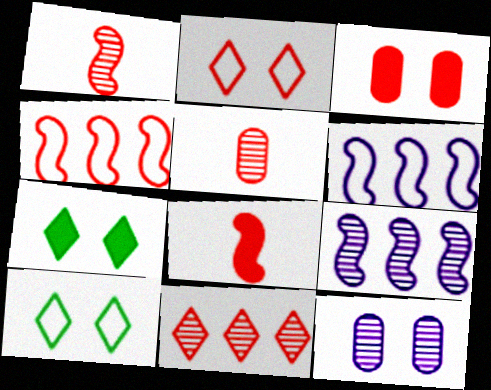[[5, 6, 7]]